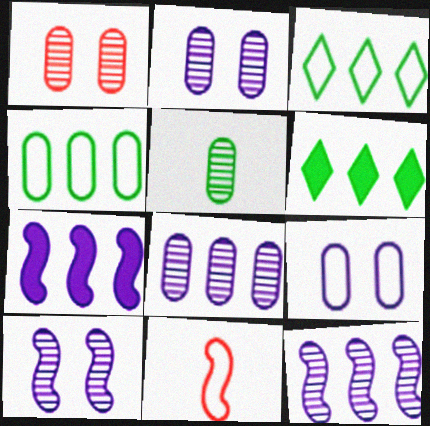[[1, 5, 8], 
[2, 6, 11], 
[3, 9, 11]]